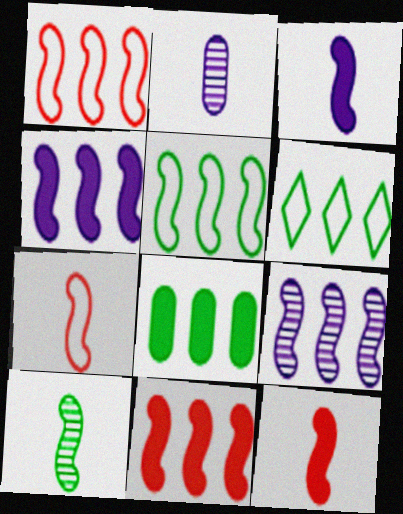[[3, 7, 10], 
[5, 9, 11]]